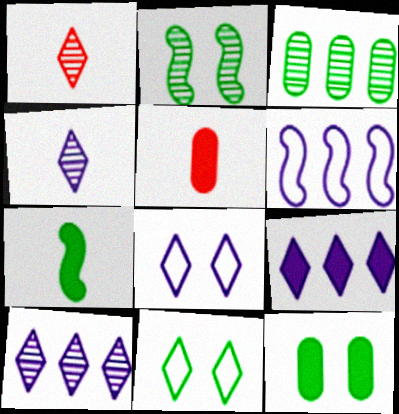[[1, 6, 12], 
[1, 9, 11], 
[2, 11, 12], 
[3, 7, 11], 
[4, 8, 9]]